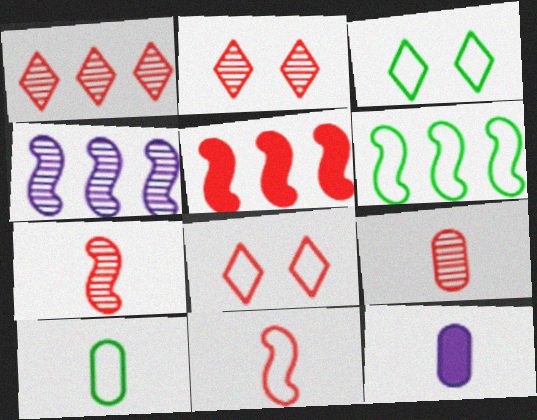[[2, 6, 12], 
[3, 6, 10], 
[4, 5, 6], 
[5, 8, 9], 
[9, 10, 12]]